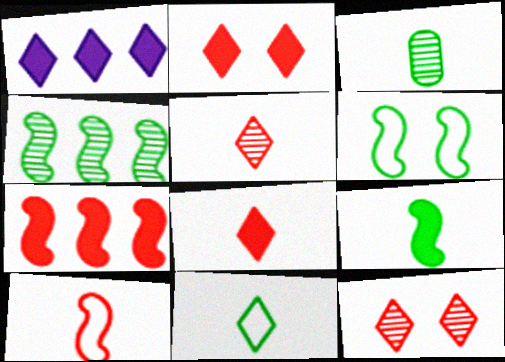[[1, 11, 12], 
[3, 9, 11], 
[4, 6, 9]]